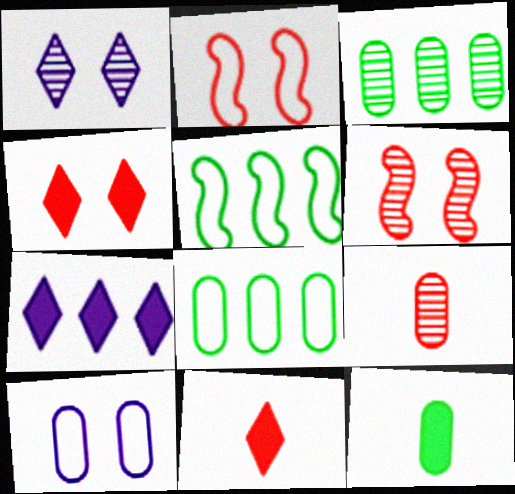[]